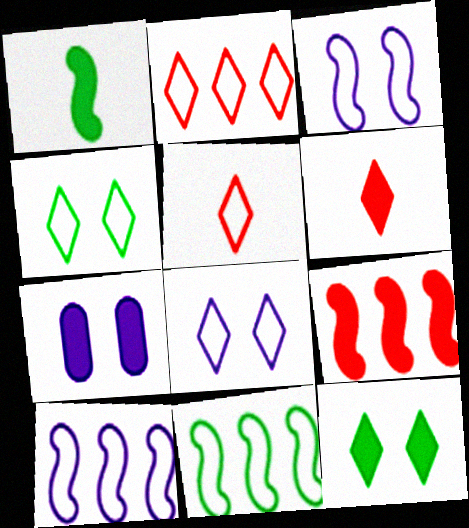[]